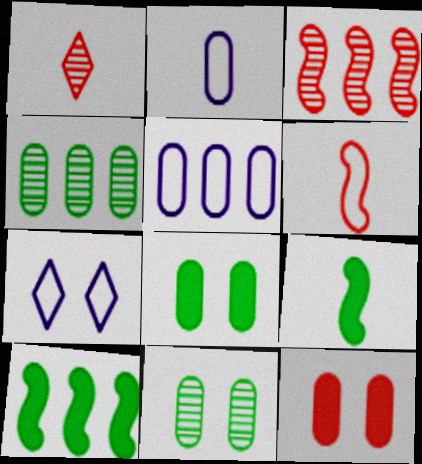[[1, 2, 9], 
[2, 4, 12]]